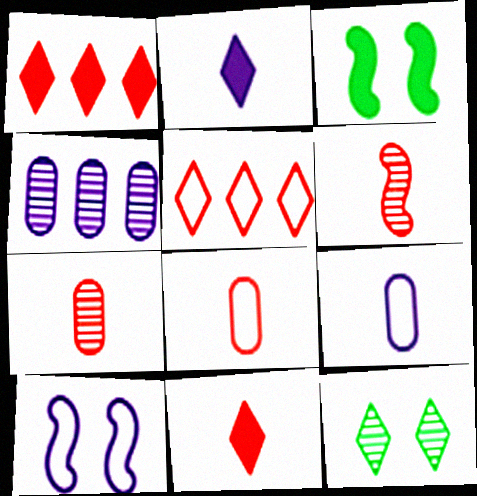[[2, 4, 10], 
[2, 5, 12], 
[4, 6, 12], 
[6, 8, 11]]